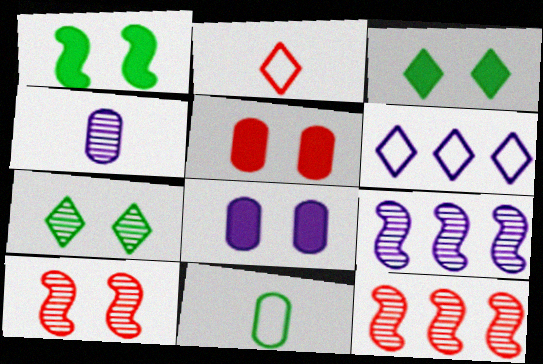[[2, 5, 12], 
[4, 7, 12]]